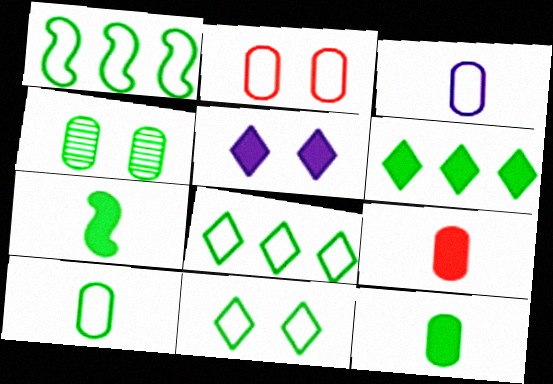[[1, 10, 11], 
[4, 7, 8]]